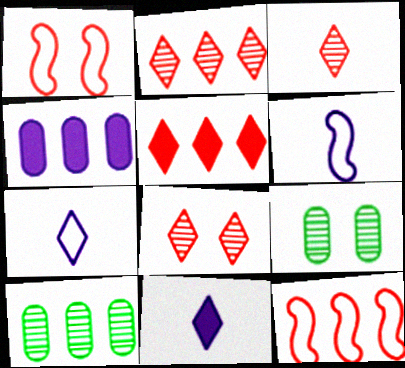[[1, 10, 11], 
[2, 3, 8], 
[5, 6, 9], 
[9, 11, 12]]